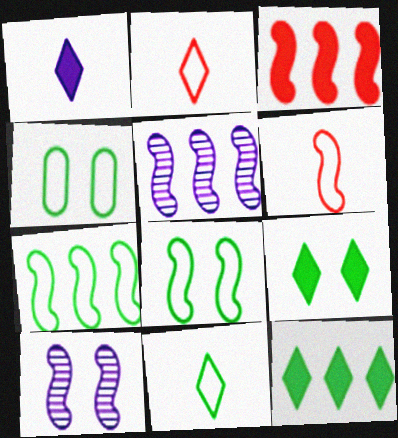[[3, 5, 7], 
[4, 7, 11]]